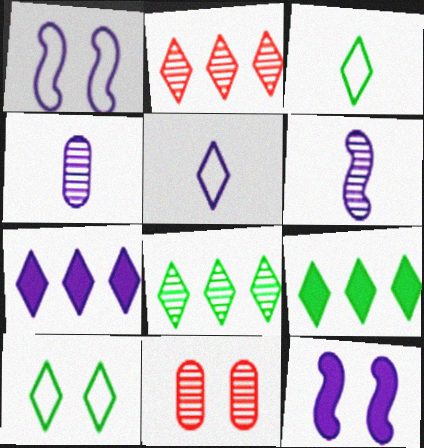[[1, 4, 7], 
[6, 8, 11], 
[10, 11, 12]]